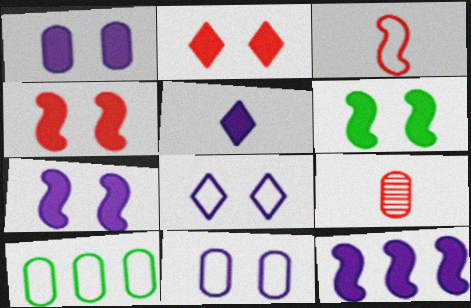[[1, 2, 6], 
[1, 5, 12], 
[1, 9, 10], 
[3, 8, 10], 
[4, 6, 7]]